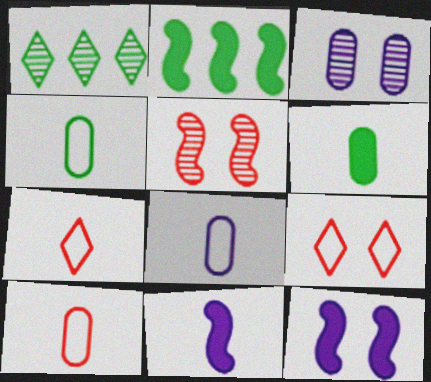[[1, 10, 12], 
[2, 3, 7], 
[4, 8, 10]]